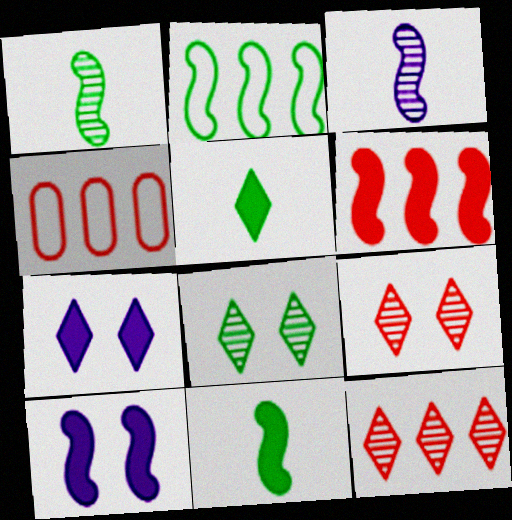[[1, 4, 7], 
[4, 6, 12], 
[6, 10, 11]]